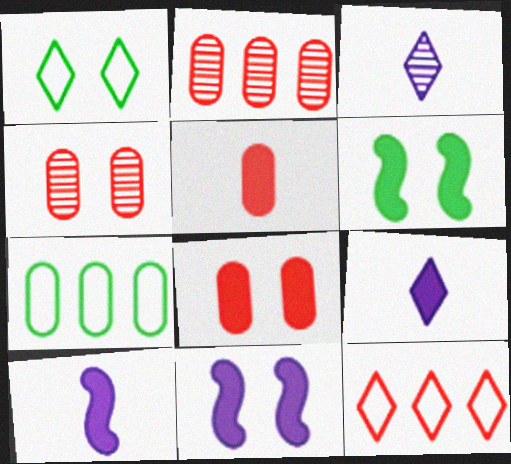[[1, 2, 10], 
[1, 4, 11]]